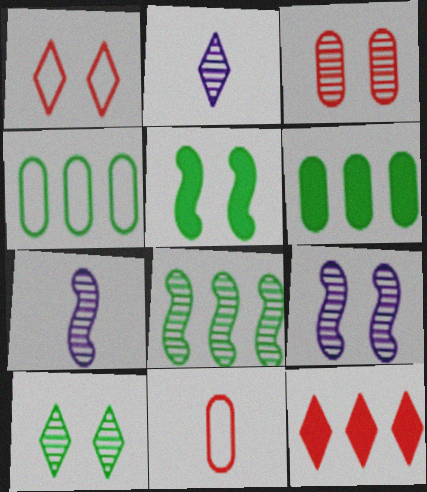[[1, 6, 7], 
[2, 3, 8], 
[3, 9, 10]]